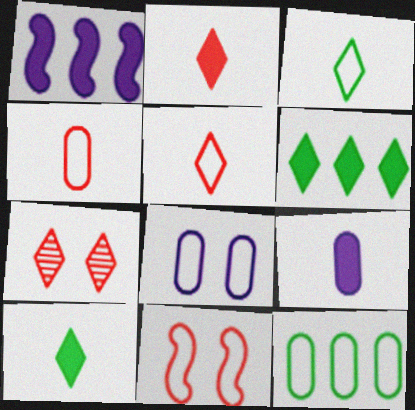[[4, 8, 12]]